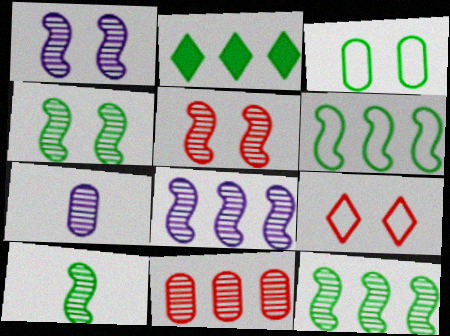[[1, 4, 5], 
[2, 3, 10], 
[4, 10, 12], 
[5, 8, 10]]